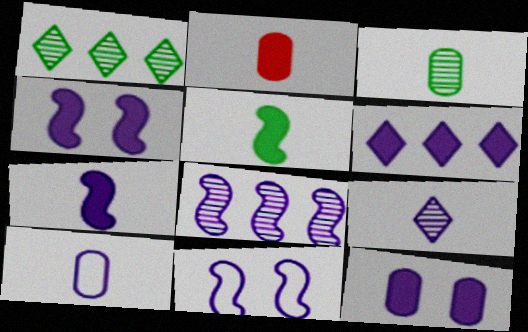[[1, 2, 11], 
[2, 3, 10], 
[6, 7, 12], 
[7, 8, 11], 
[7, 9, 10]]